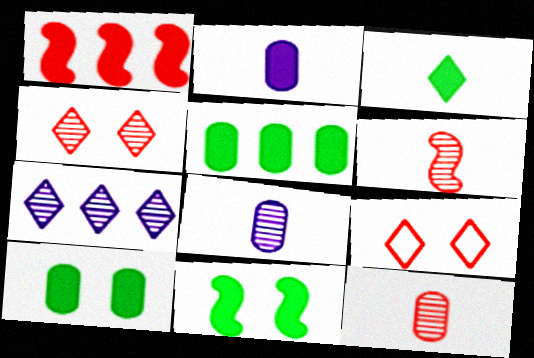[[1, 9, 12], 
[3, 5, 11], 
[3, 7, 9]]